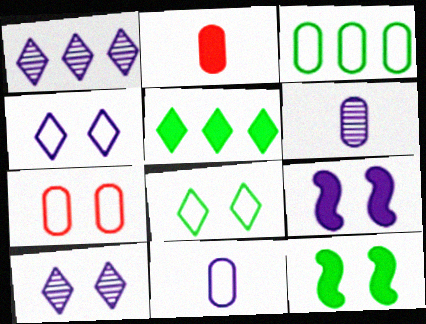[[1, 9, 11], 
[2, 5, 9], 
[3, 7, 11], 
[7, 10, 12]]